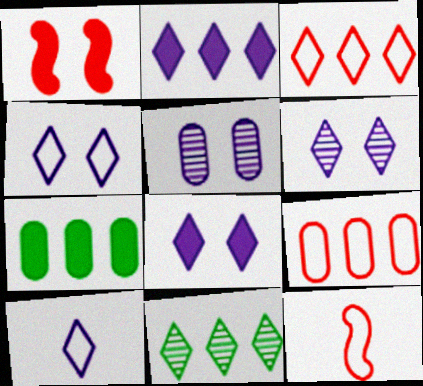[[2, 3, 11], 
[2, 6, 10], 
[4, 6, 8], 
[6, 7, 12]]